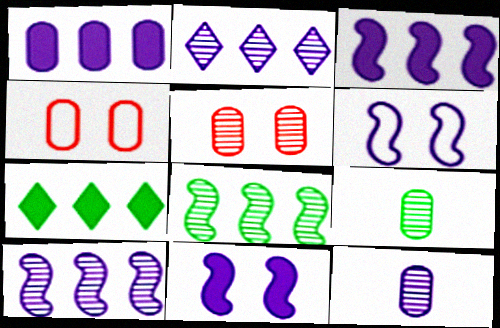[[1, 4, 9]]